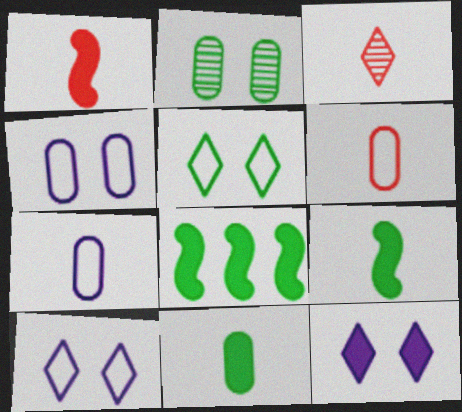[[1, 3, 6], 
[3, 4, 8], 
[3, 7, 9]]